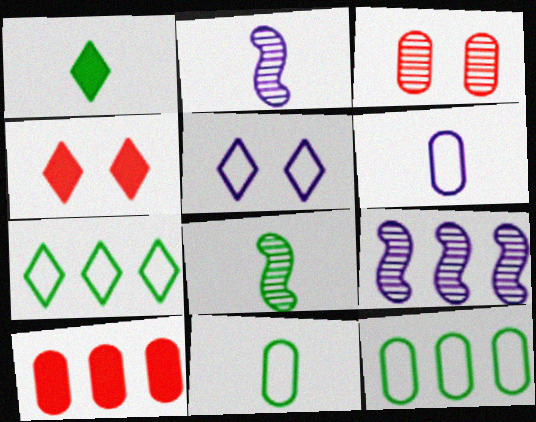[[1, 8, 11], 
[2, 4, 12], 
[4, 9, 11], 
[5, 8, 10], 
[7, 9, 10]]